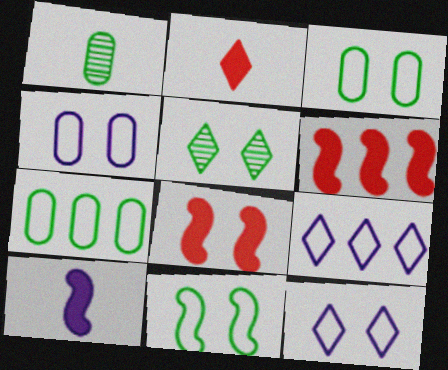[[1, 6, 12], 
[1, 8, 9], 
[2, 5, 9], 
[4, 5, 8]]